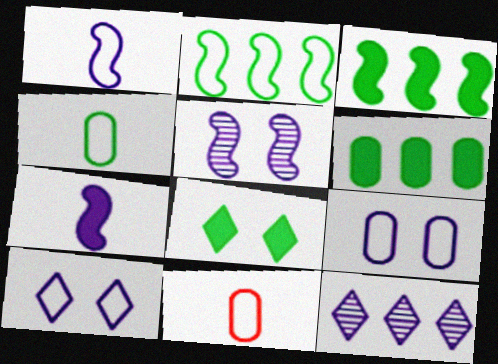[[2, 10, 11], 
[7, 9, 12]]